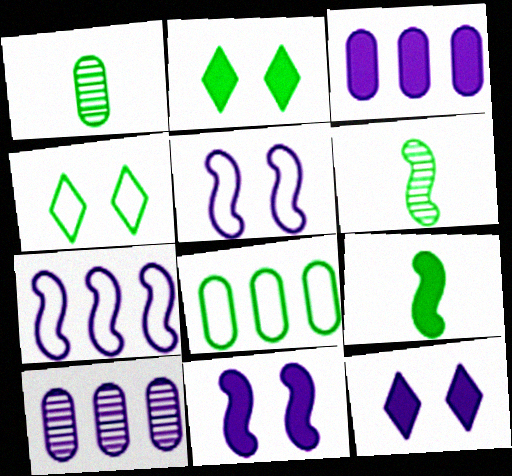[[2, 6, 8]]